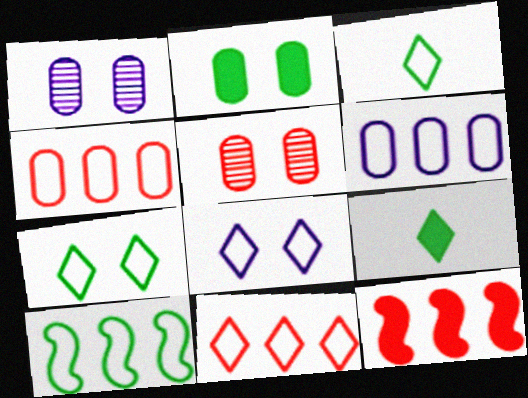[[1, 3, 12], 
[3, 8, 11], 
[6, 10, 11]]